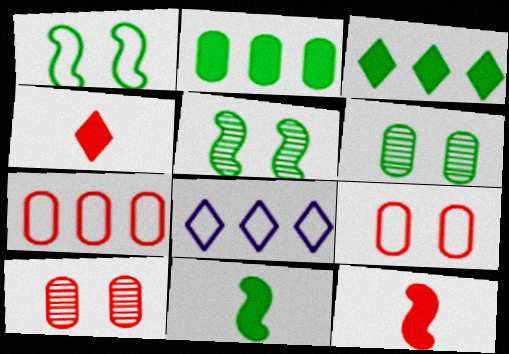[[6, 8, 12], 
[8, 10, 11]]